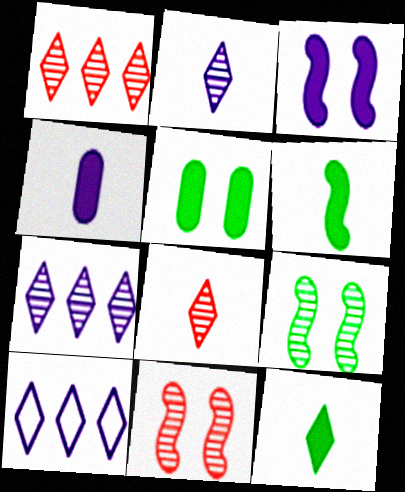[]